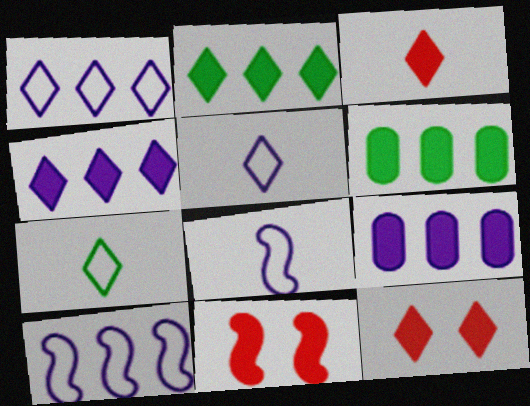[]